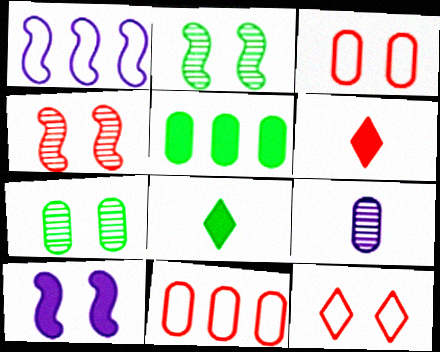[[1, 6, 7], 
[3, 5, 9], 
[4, 6, 11], 
[5, 6, 10], 
[7, 10, 12]]